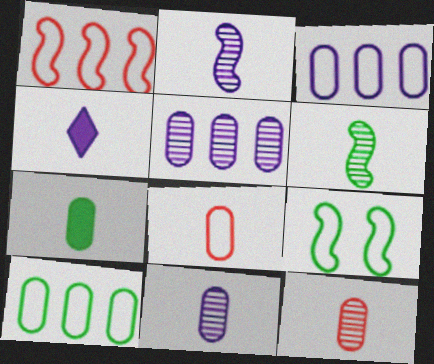[[4, 6, 8], 
[7, 8, 11]]